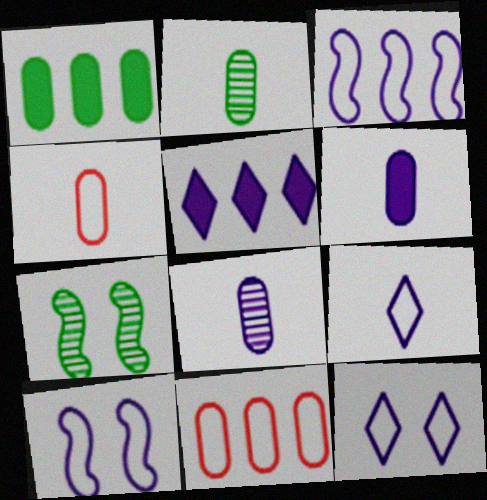[[2, 4, 6], 
[4, 5, 7], 
[5, 8, 10]]